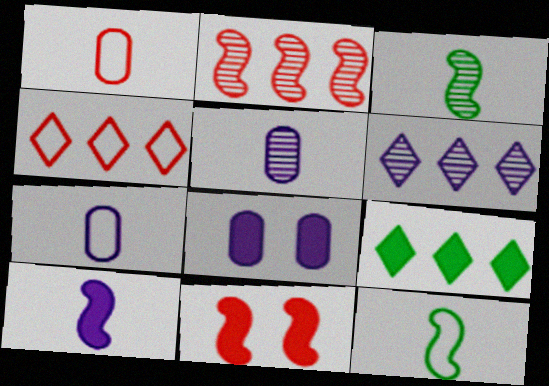[[3, 4, 8], 
[4, 6, 9]]